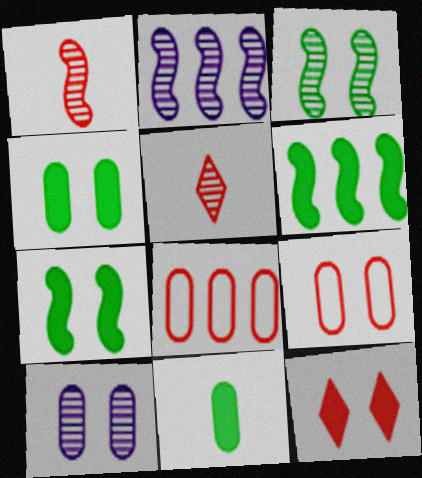[[1, 2, 3], 
[1, 8, 12], 
[4, 9, 10], 
[8, 10, 11]]